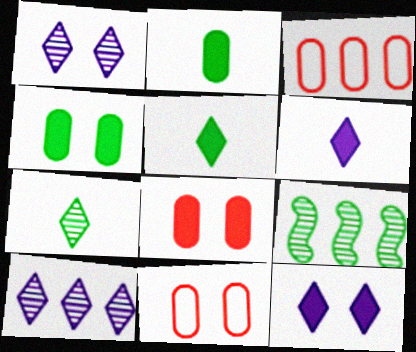[[6, 9, 11]]